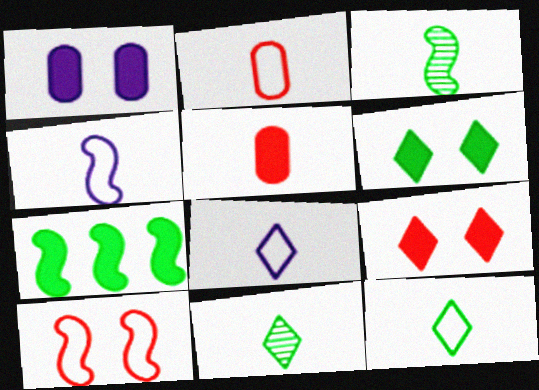[[2, 4, 12], 
[3, 5, 8], 
[4, 5, 11]]